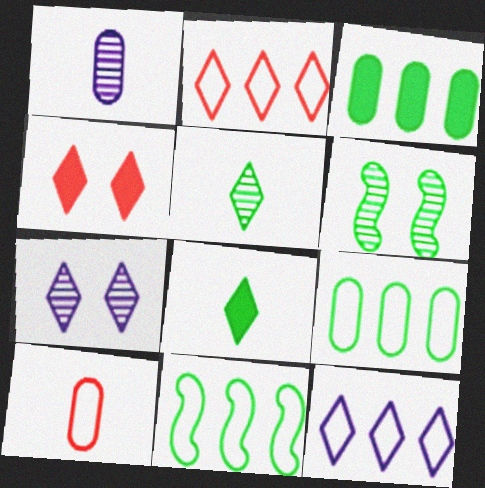[[1, 4, 11], 
[2, 7, 8], 
[4, 5, 12], 
[6, 8, 9]]